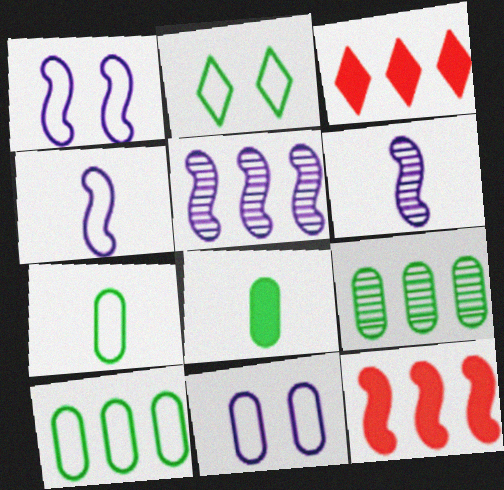[[3, 5, 10]]